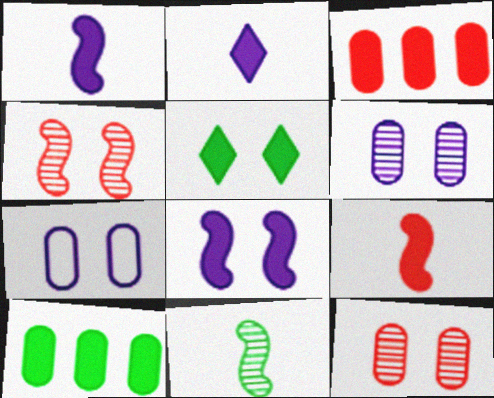[[1, 3, 5], 
[4, 5, 7]]